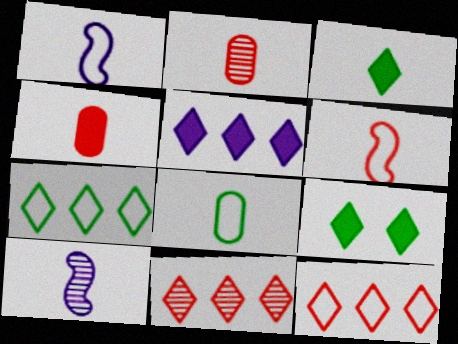[[1, 2, 3], 
[5, 7, 11]]